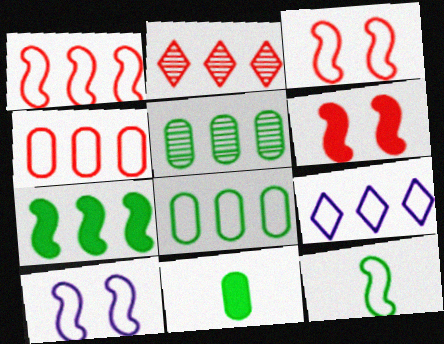[[1, 8, 9], 
[1, 10, 12], 
[2, 10, 11]]